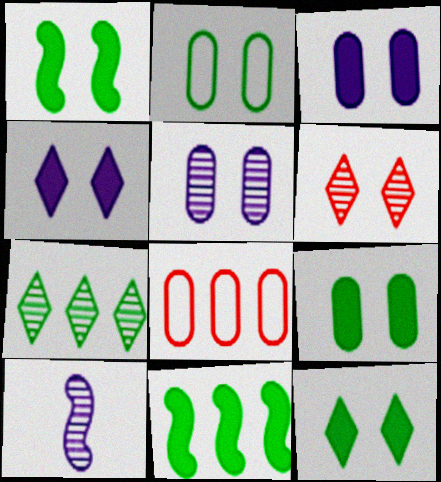[[1, 9, 12], 
[8, 10, 12]]